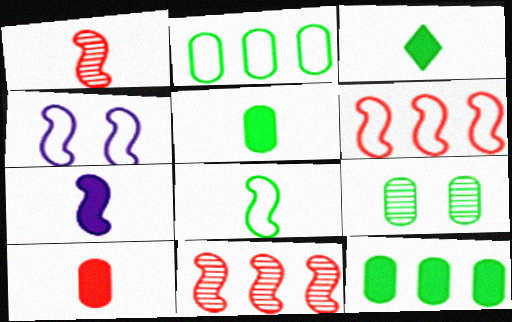[[1, 7, 8], 
[2, 5, 9], 
[3, 7, 10], 
[4, 6, 8]]